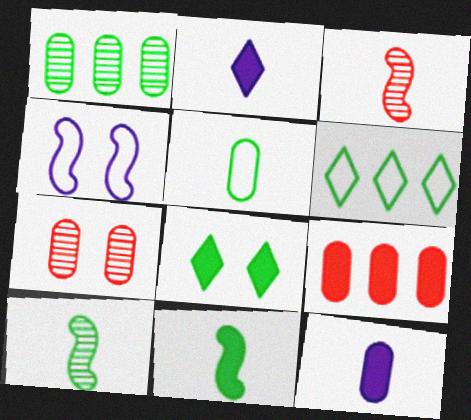[[2, 3, 5], 
[4, 7, 8]]